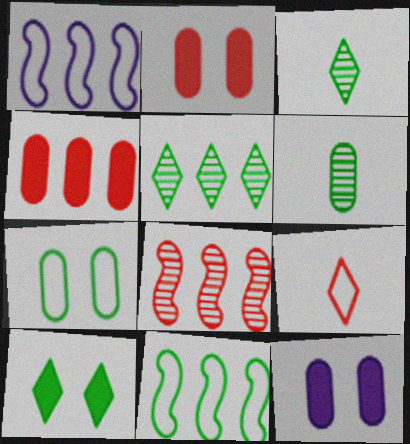[[1, 2, 3], 
[1, 4, 5], 
[1, 7, 9], 
[2, 8, 9], 
[6, 10, 11]]